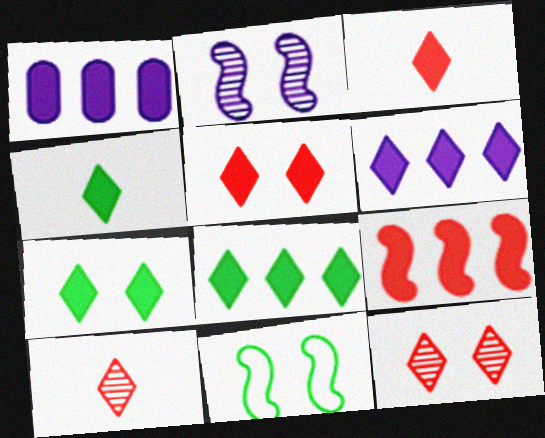[[1, 8, 9], 
[1, 10, 11], 
[3, 6, 7], 
[4, 5, 6], 
[4, 7, 8]]